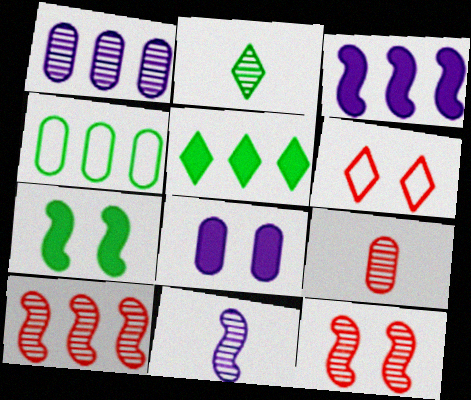[[1, 2, 12], 
[2, 4, 7], 
[2, 9, 11], 
[4, 8, 9]]